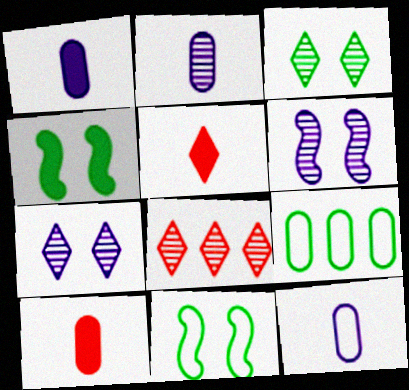[[1, 2, 12], 
[1, 8, 11], 
[4, 8, 12], 
[5, 6, 9]]